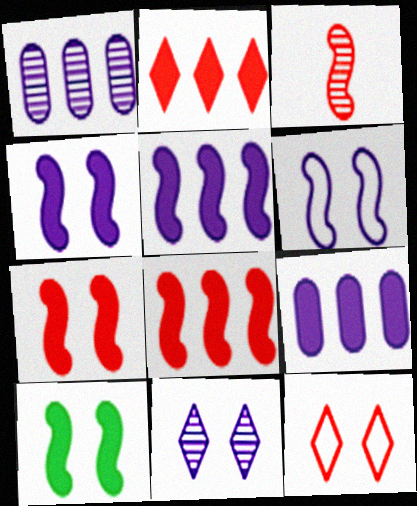[[4, 7, 10]]